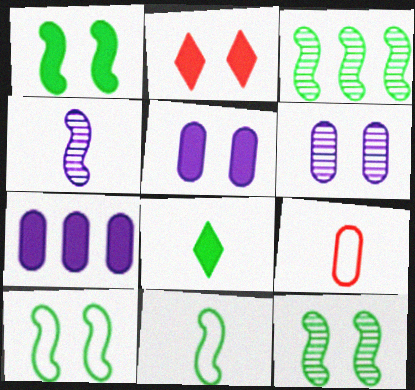[[1, 2, 5], 
[1, 3, 11], 
[1, 10, 12], 
[2, 6, 10], 
[4, 8, 9]]